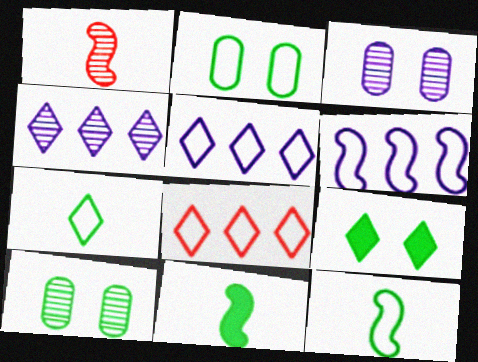[[1, 4, 10], 
[3, 8, 11]]